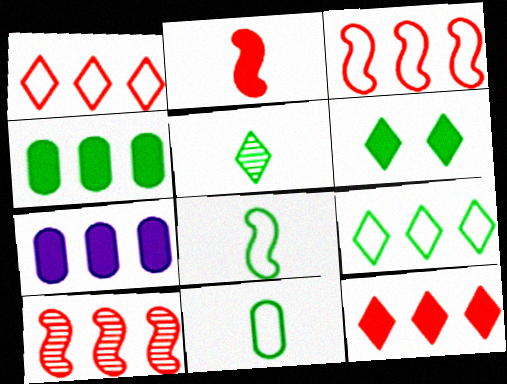[[2, 6, 7], 
[5, 6, 9], 
[7, 9, 10]]